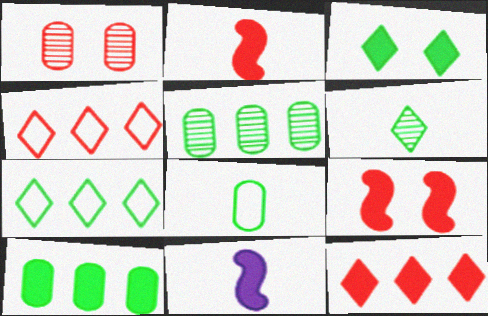[[1, 2, 4], 
[1, 7, 11], 
[3, 6, 7]]